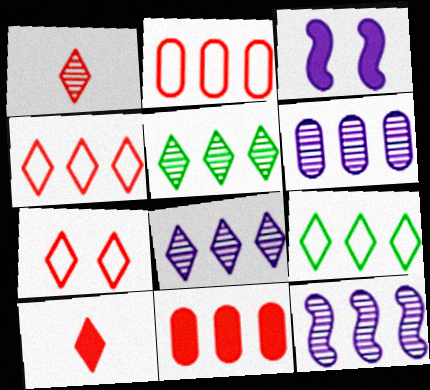[[6, 8, 12], 
[9, 11, 12]]